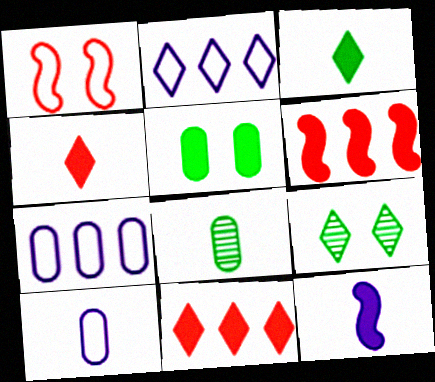[[2, 4, 9], 
[5, 11, 12], 
[6, 9, 10]]